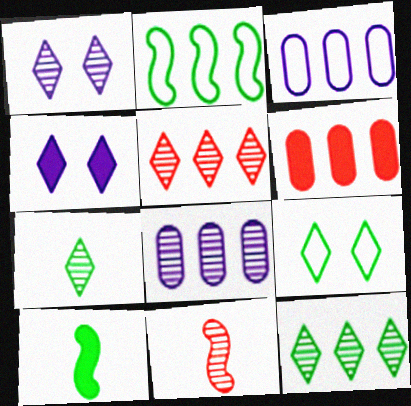[[1, 5, 7], 
[4, 6, 10]]